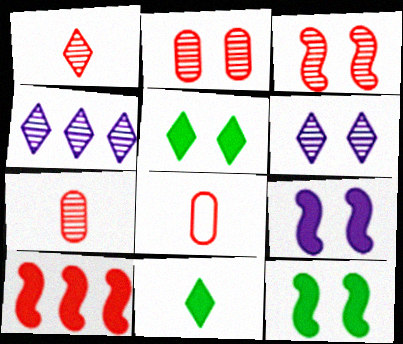[[4, 8, 12]]